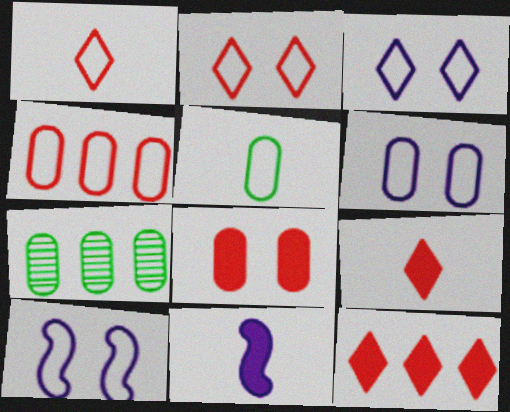[[2, 7, 11], 
[3, 6, 10], 
[4, 5, 6], 
[7, 9, 10]]